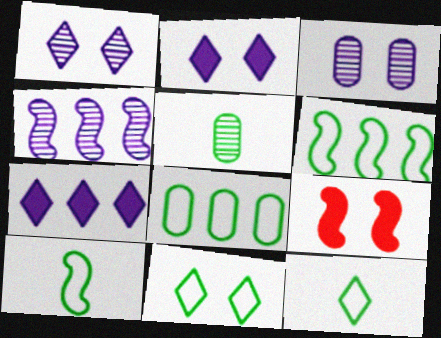[[3, 9, 11], 
[4, 9, 10], 
[8, 10, 11]]